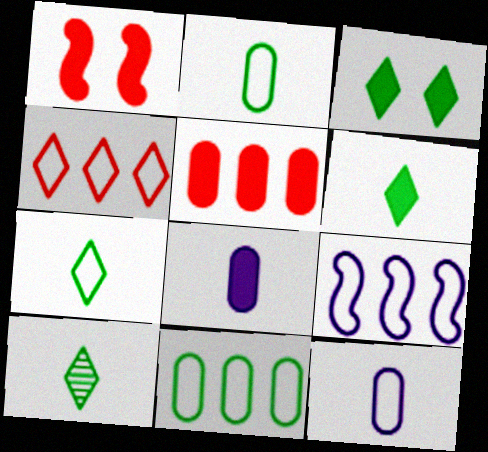[[4, 9, 11], 
[6, 7, 10]]